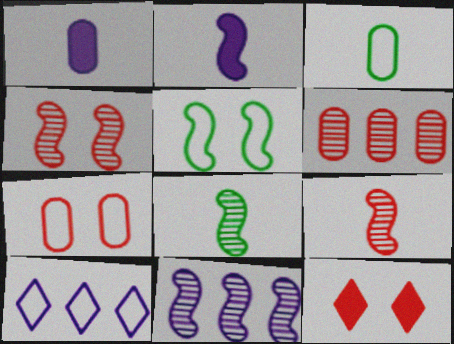[[3, 11, 12], 
[4, 7, 12], 
[4, 8, 11]]